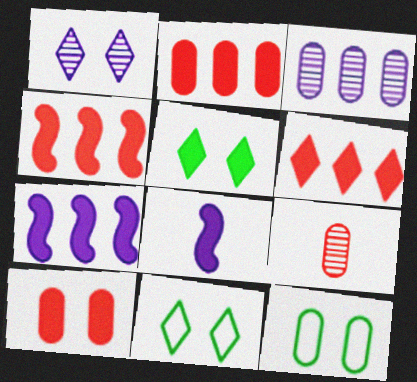[[2, 4, 6], 
[2, 5, 8], 
[7, 9, 11]]